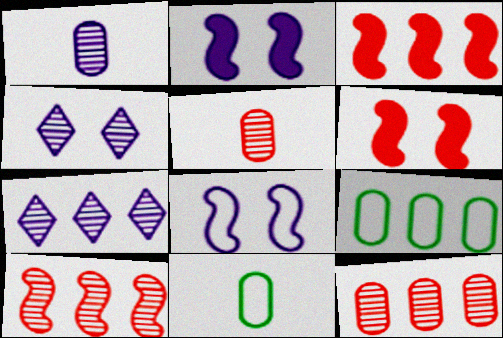[[3, 4, 11], 
[3, 7, 9], 
[6, 7, 11]]